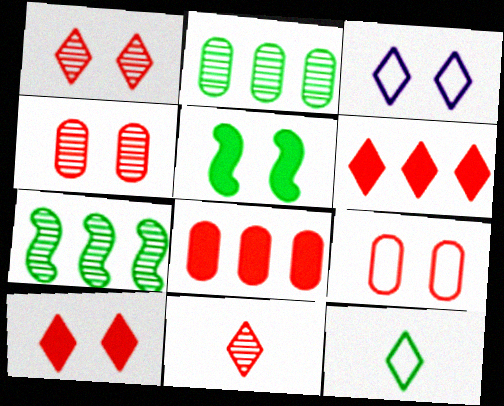[[2, 5, 12], 
[3, 4, 5]]